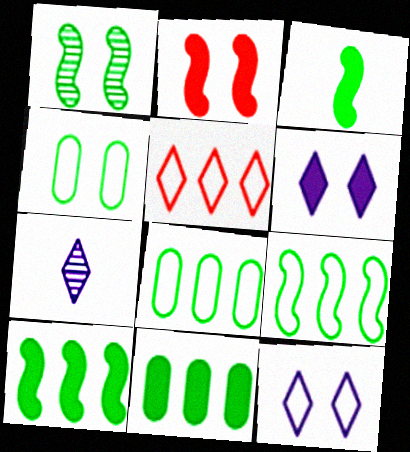[[1, 3, 9], 
[2, 7, 8]]